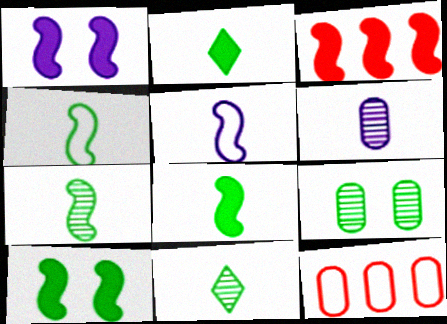[[1, 3, 8], 
[1, 11, 12], 
[4, 7, 8]]